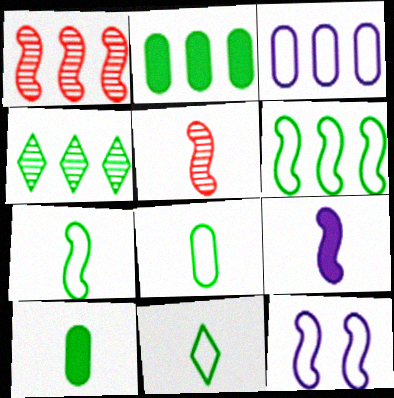[[2, 4, 6], 
[5, 7, 9], 
[7, 8, 11]]